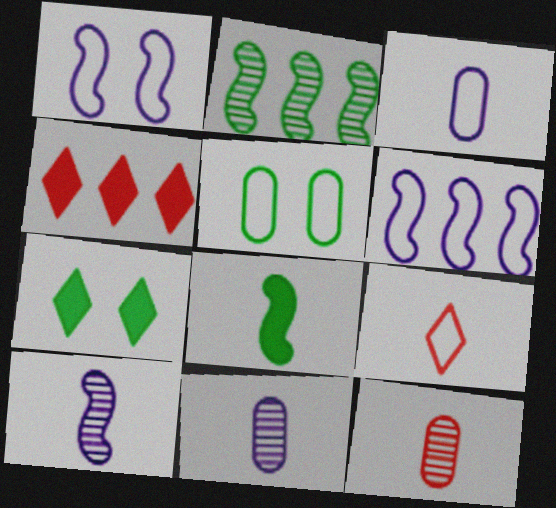[[4, 5, 10], 
[5, 6, 9], 
[6, 7, 12], 
[8, 9, 11]]